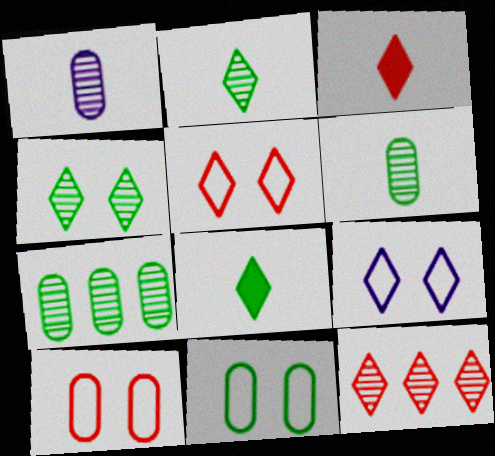[[3, 5, 12], 
[8, 9, 12]]